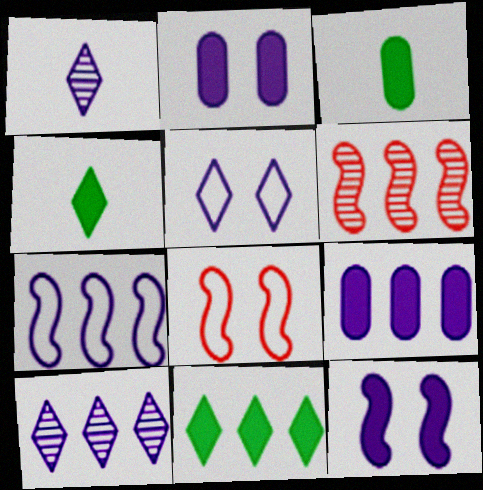[[1, 2, 7], 
[3, 5, 6], 
[3, 8, 10], 
[7, 9, 10]]